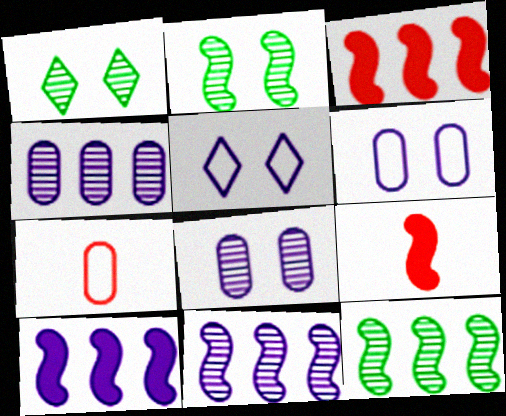[[1, 7, 10]]